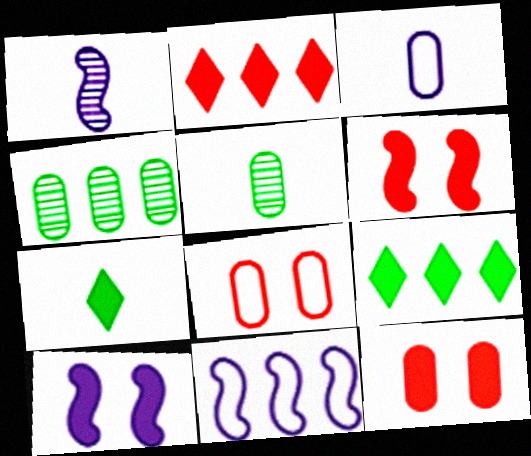[[1, 8, 9], 
[1, 10, 11], 
[2, 4, 11], 
[3, 4, 12]]